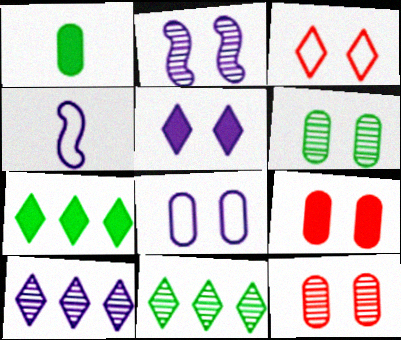[[2, 5, 8], 
[4, 7, 12], 
[4, 9, 11], 
[6, 8, 9]]